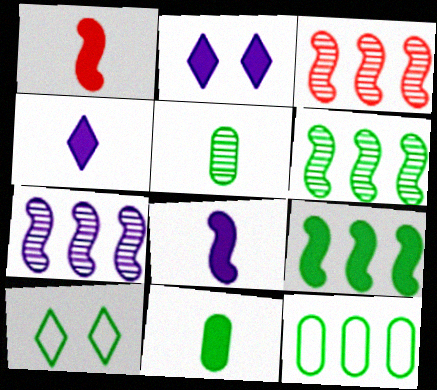[[1, 4, 11], 
[3, 6, 7], 
[5, 9, 10], 
[6, 10, 11]]